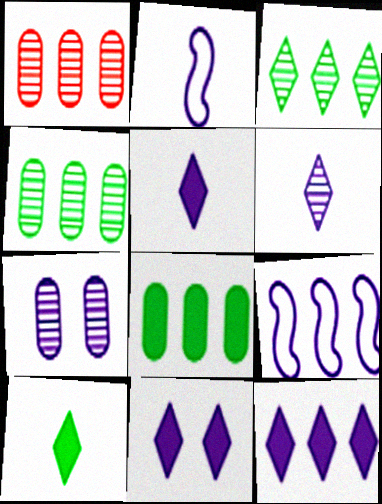[[2, 7, 12], 
[5, 7, 9], 
[5, 11, 12]]